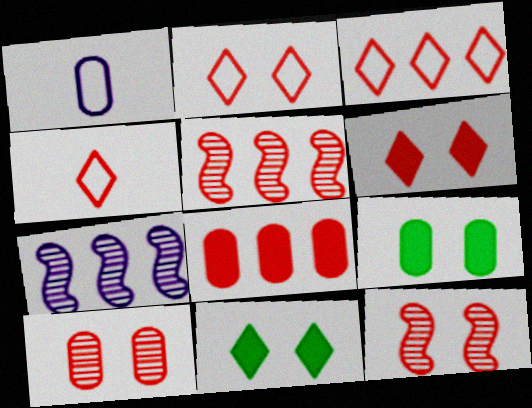[[1, 5, 11], 
[2, 3, 4], 
[3, 5, 8], 
[4, 7, 9], 
[4, 8, 12]]